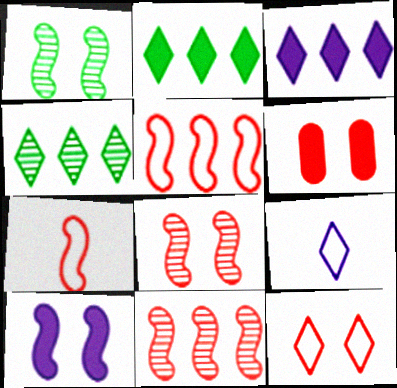[[6, 8, 12]]